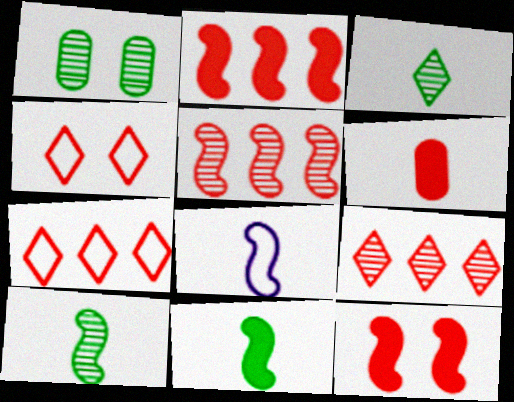[[3, 6, 8], 
[4, 5, 6]]